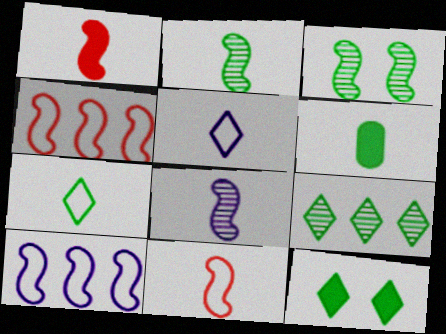[[1, 3, 10], 
[2, 6, 7], 
[7, 9, 12]]